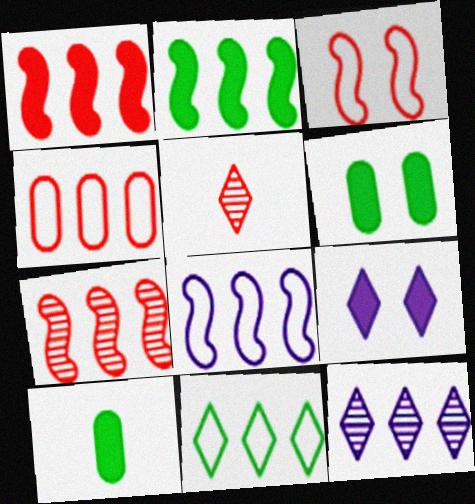[[1, 9, 10], 
[2, 4, 12], 
[2, 7, 8], 
[3, 10, 12], 
[4, 8, 11], 
[5, 6, 8], 
[5, 9, 11]]